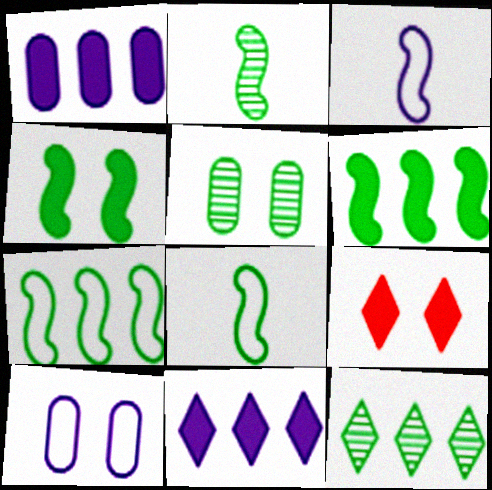[[2, 4, 7], 
[2, 5, 12]]